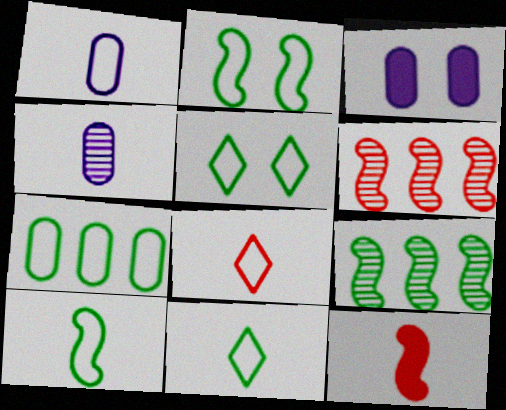[[1, 8, 10], 
[2, 7, 11], 
[3, 6, 11], 
[3, 8, 9], 
[4, 11, 12], 
[5, 7, 10]]